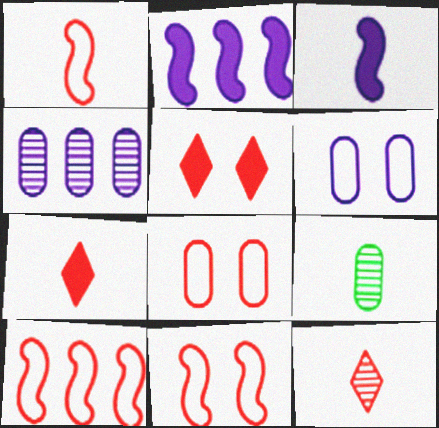[[1, 10, 11]]